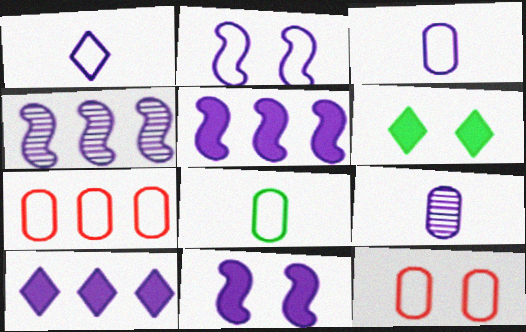[[2, 9, 10]]